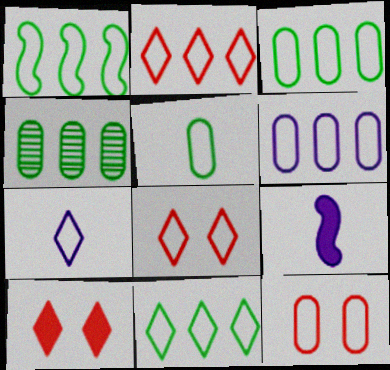[[1, 2, 6], 
[1, 3, 11], 
[1, 7, 12], 
[4, 8, 9], 
[5, 6, 12], 
[7, 8, 11]]